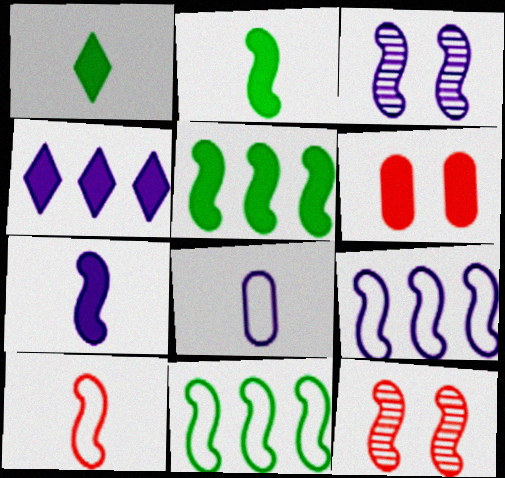[[2, 4, 6], 
[2, 9, 12], 
[3, 4, 8], 
[3, 5, 10], 
[3, 7, 9], 
[7, 11, 12]]